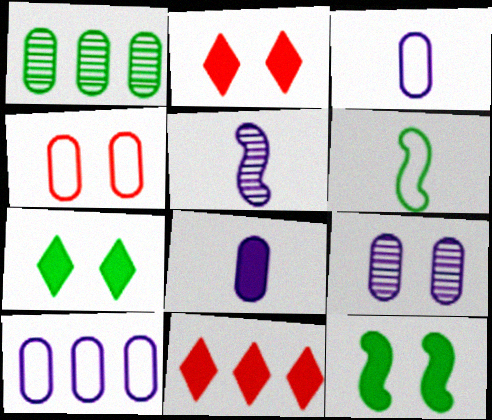[[1, 4, 8], 
[1, 6, 7], 
[6, 9, 11], 
[8, 9, 10], 
[8, 11, 12]]